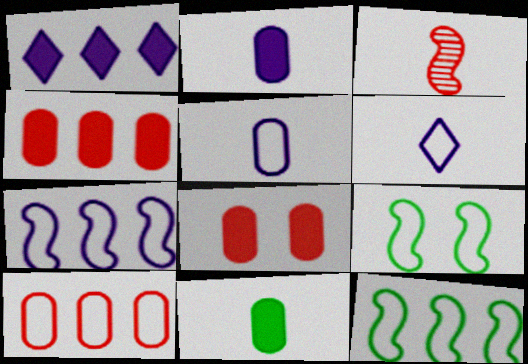[[3, 6, 11], 
[6, 9, 10]]